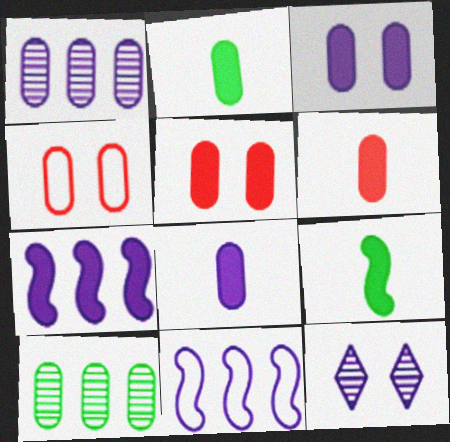[[1, 2, 4], 
[2, 6, 8], 
[4, 8, 10], 
[8, 11, 12]]